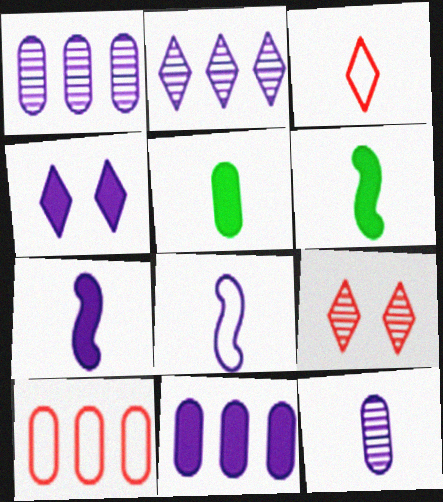[[1, 4, 8], 
[3, 6, 12], 
[4, 7, 11]]